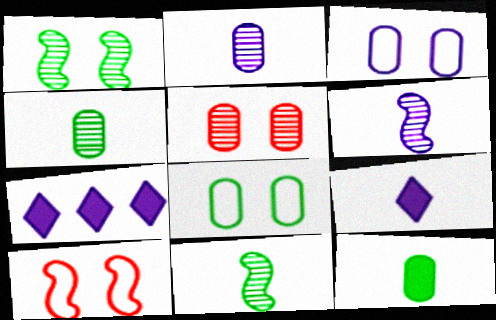[[3, 6, 7], 
[4, 7, 10]]